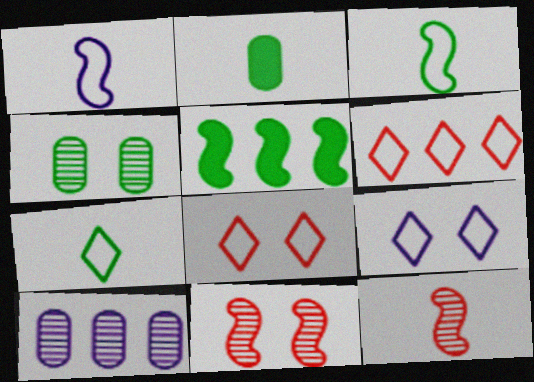[[1, 5, 11], 
[4, 5, 7], 
[5, 6, 10], 
[6, 7, 9]]